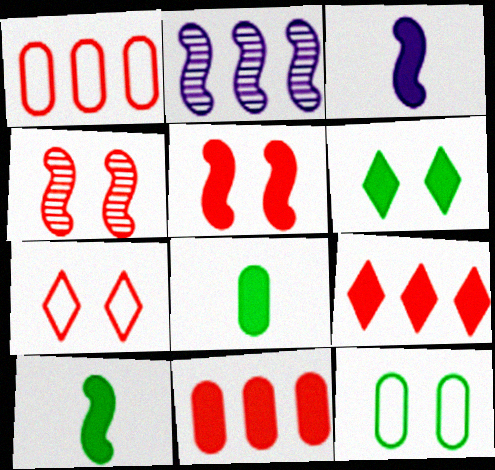[[2, 7, 8], 
[3, 6, 11]]